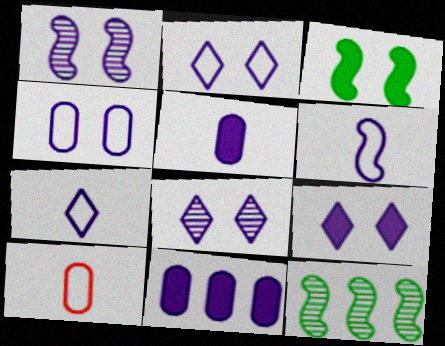[[1, 4, 9], 
[1, 7, 11], 
[2, 8, 9], 
[6, 8, 11], 
[9, 10, 12]]